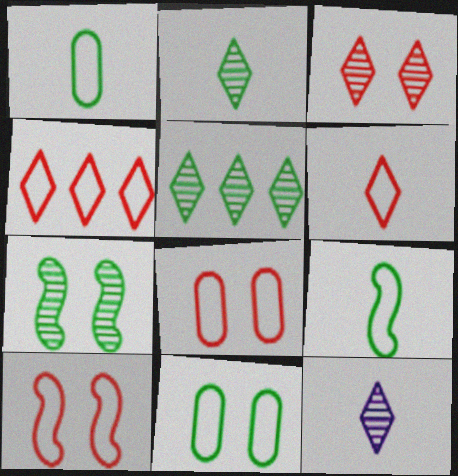[[3, 5, 12]]